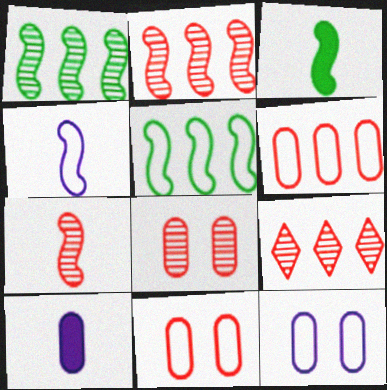[[3, 4, 7], 
[3, 9, 12], 
[7, 8, 9]]